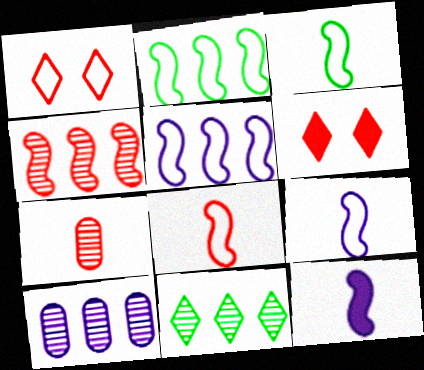[[3, 6, 10], 
[3, 8, 9], 
[4, 10, 11]]